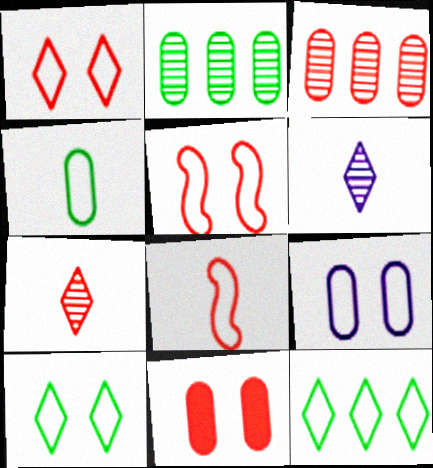[[5, 9, 10], 
[8, 9, 12]]